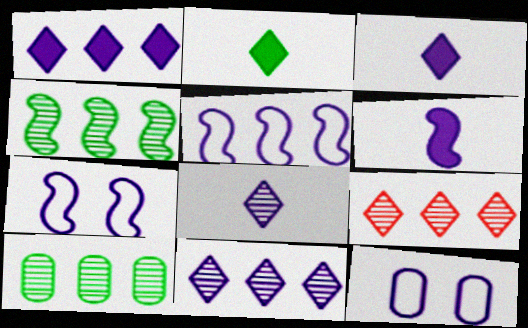[[6, 11, 12]]